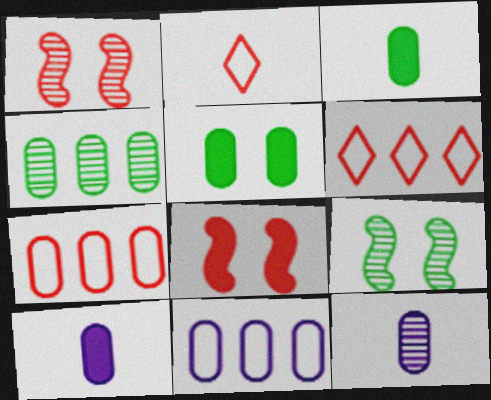[[5, 7, 12], 
[6, 9, 10]]